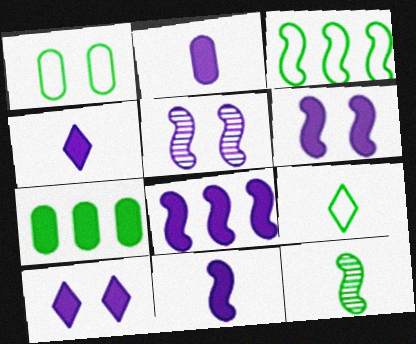[[1, 3, 9], 
[2, 4, 11], 
[2, 8, 10], 
[6, 8, 11]]